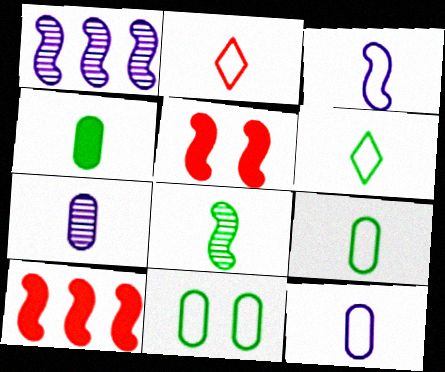[[2, 3, 9], 
[4, 6, 8]]